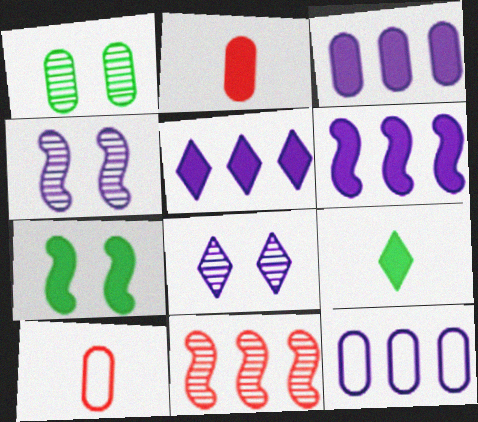[[1, 2, 12], 
[1, 3, 10], 
[2, 5, 7], 
[3, 5, 6]]